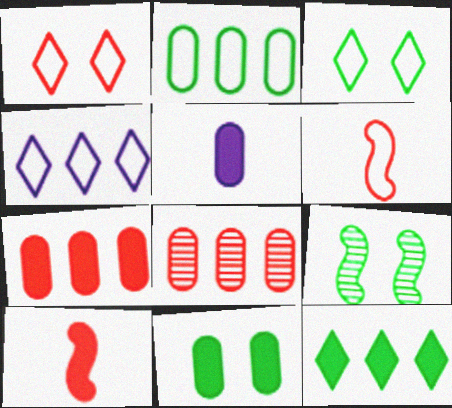[[1, 8, 10], 
[3, 9, 11], 
[5, 7, 11]]